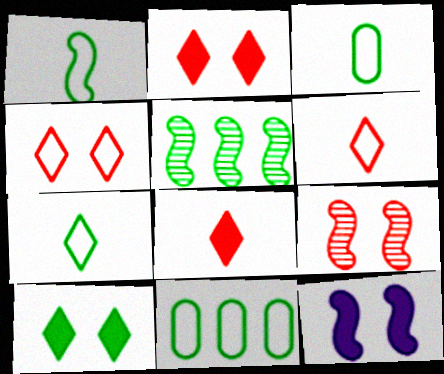[[1, 3, 7], 
[3, 5, 10]]